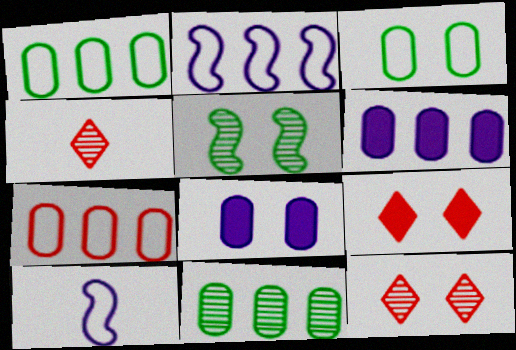[[6, 7, 11], 
[9, 10, 11]]